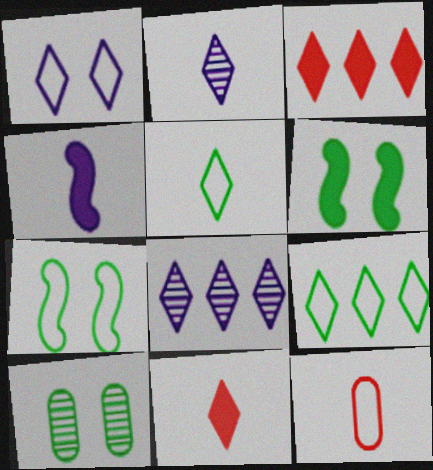[[2, 5, 11], 
[3, 8, 9], 
[6, 8, 12]]